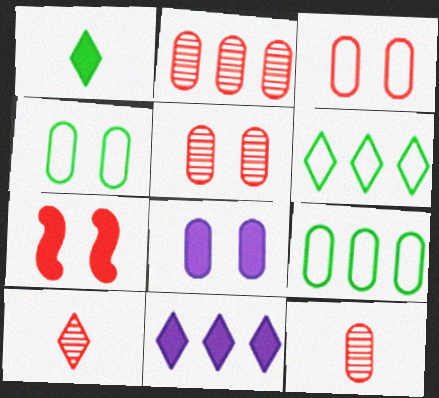[[2, 5, 12], 
[4, 5, 8], 
[8, 9, 12]]